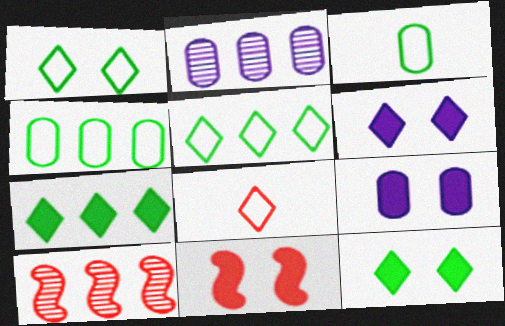[[3, 6, 10], 
[9, 11, 12]]